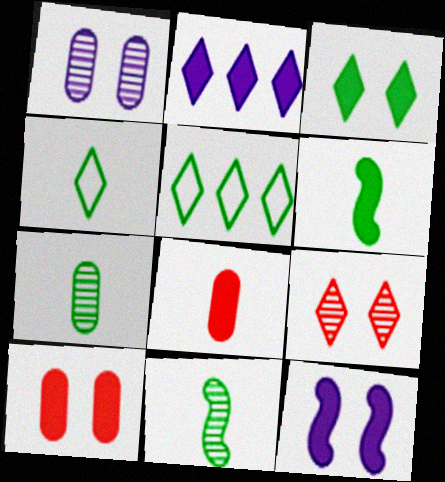[[2, 4, 9], 
[2, 6, 10], 
[3, 10, 12], 
[4, 6, 7]]